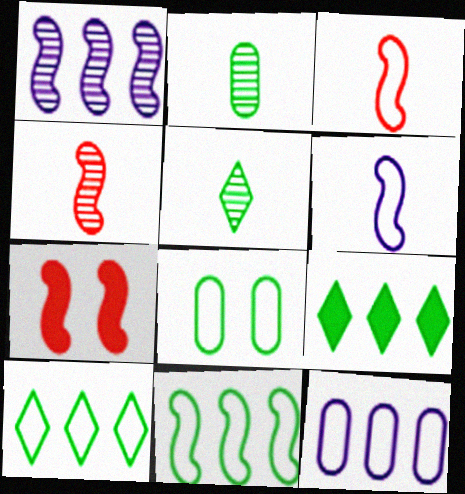[[5, 7, 12]]